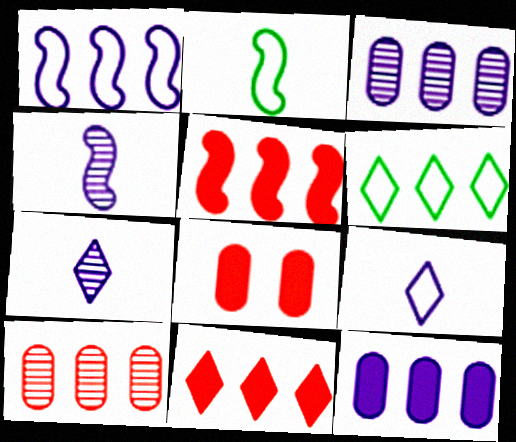[[3, 5, 6], 
[4, 6, 8]]